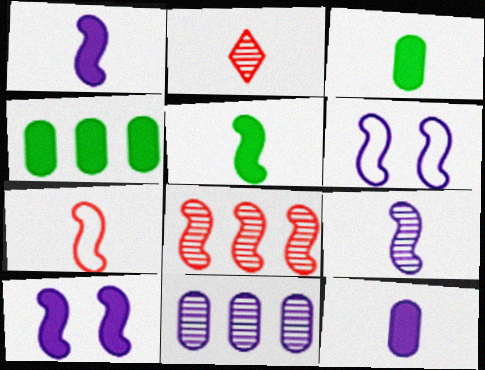[[2, 4, 6], 
[5, 6, 8], 
[5, 7, 9]]